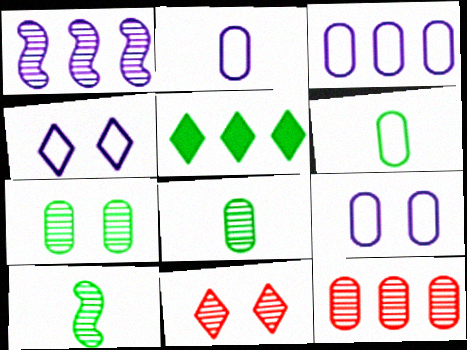[[1, 8, 11], 
[2, 3, 9]]